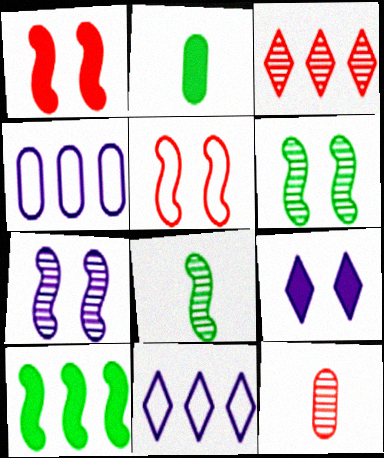[[3, 4, 10]]